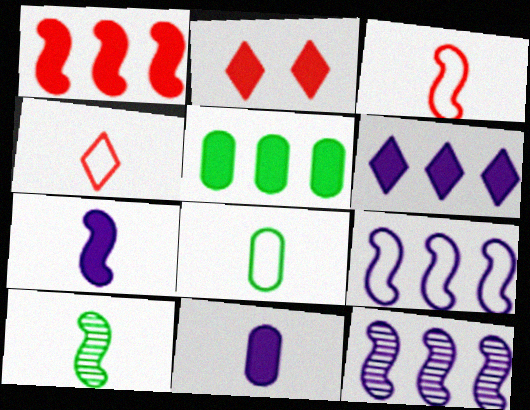[[1, 5, 6], 
[2, 5, 7], 
[2, 8, 12], 
[3, 7, 10], 
[4, 10, 11]]